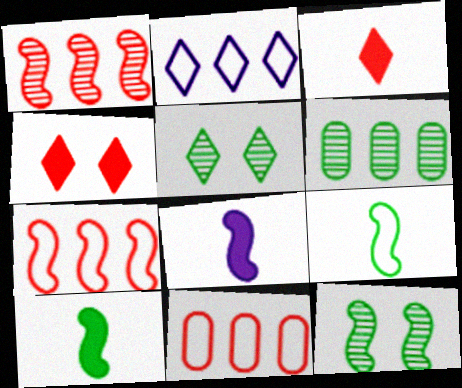[[2, 3, 5], 
[5, 8, 11], 
[7, 8, 12]]